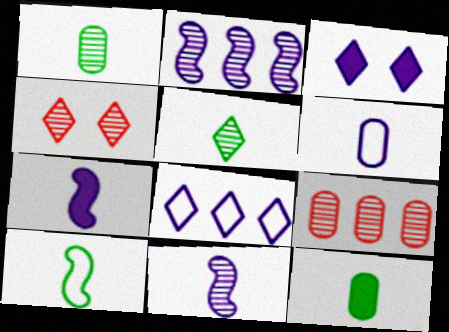[[1, 2, 4], 
[2, 3, 6], 
[3, 9, 10], 
[5, 10, 12]]